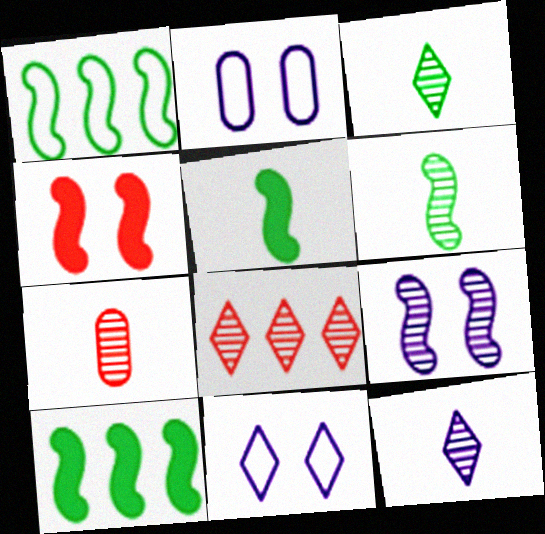[[2, 5, 8], 
[6, 7, 12], 
[7, 10, 11]]